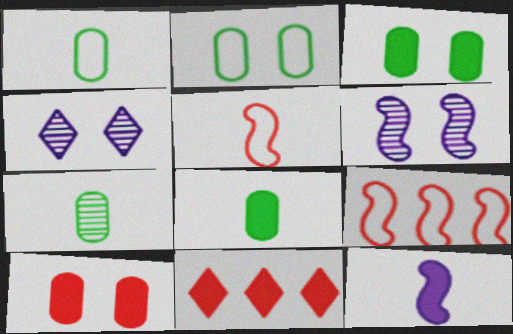[[1, 6, 11], 
[1, 7, 8], 
[3, 11, 12], 
[4, 8, 9]]